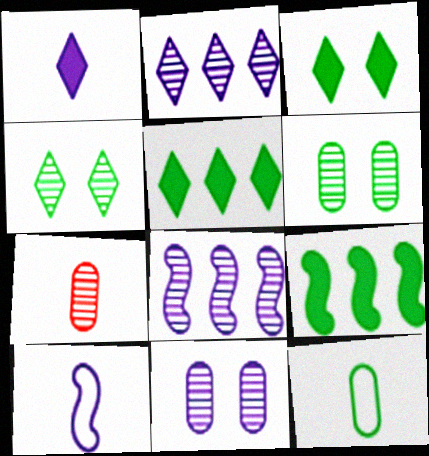[[4, 7, 8], 
[4, 9, 12]]